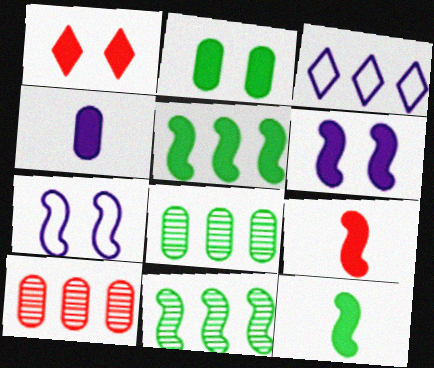[[1, 2, 6], 
[1, 4, 5], 
[3, 5, 10], 
[5, 6, 9], 
[7, 9, 11]]